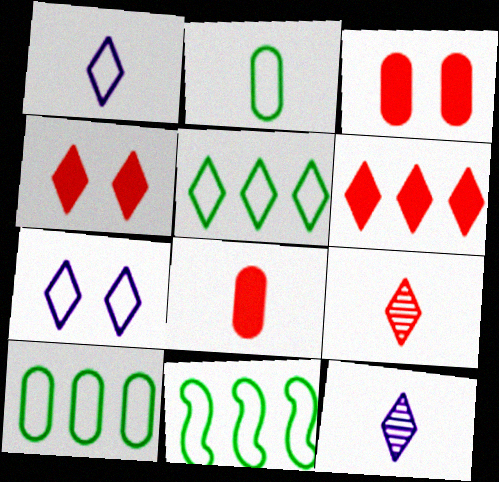[[3, 11, 12], 
[4, 5, 12], 
[5, 10, 11]]